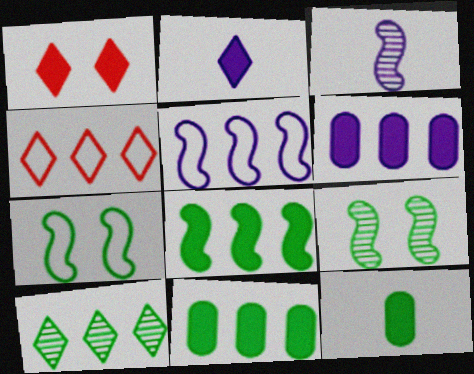[[7, 10, 12]]